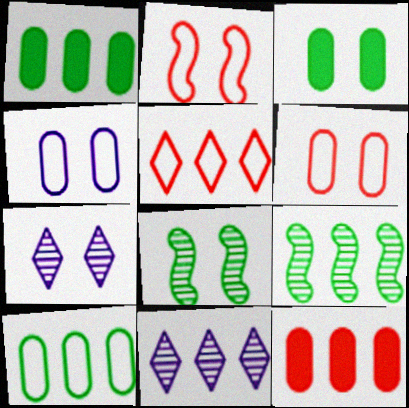[[2, 3, 7]]